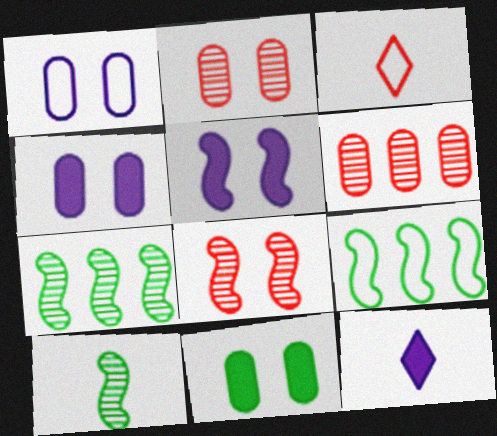[[1, 2, 11], 
[1, 3, 9], 
[2, 9, 12], 
[3, 4, 7]]